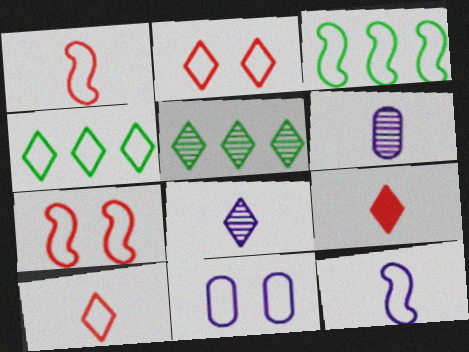[[1, 4, 11], 
[3, 7, 12], 
[3, 10, 11]]